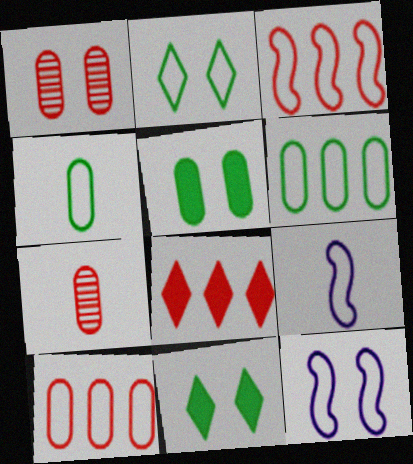[[1, 11, 12], 
[2, 9, 10]]